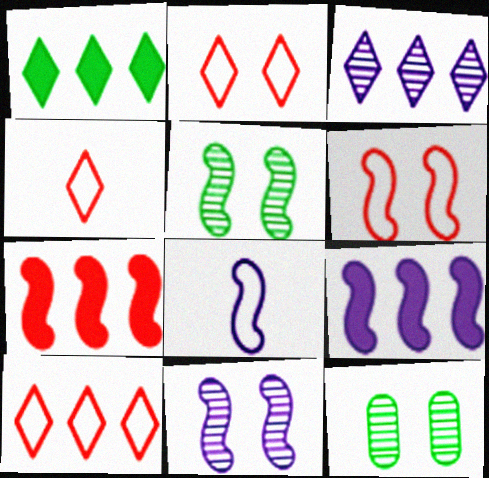[[1, 3, 10], 
[2, 4, 10], 
[4, 9, 12], 
[5, 7, 8], 
[8, 9, 11]]